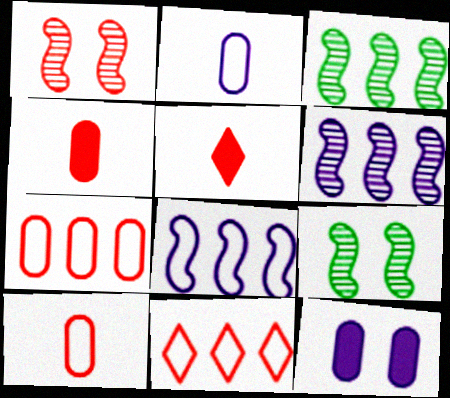[[1, 4, 11], 
[1, 5, 7]]